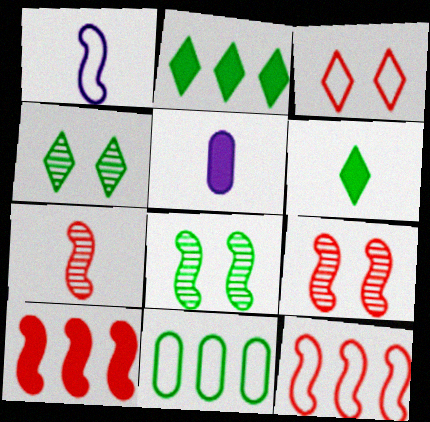[[1, 3, 11], 
[1, 8, 10], 
[4, 5, 12], 
[6, 8, 11]]